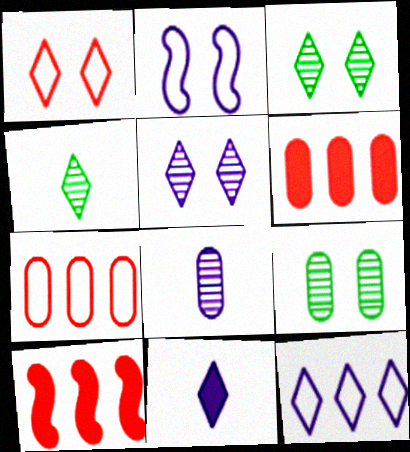[[2, 4, 6], 
[5, 11, 12]]